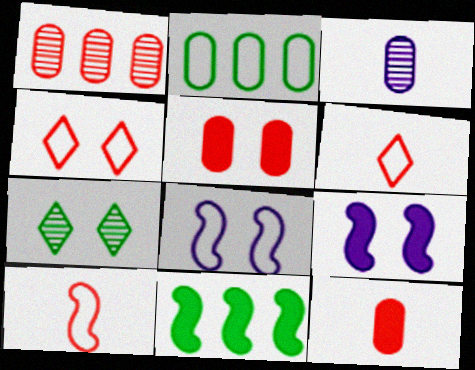[[2, 3, 5], 
[2, 6, 8], 
[3, 4, 11], 
[5, 7, 8]]